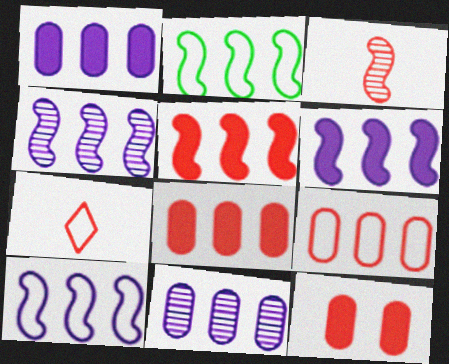[[2, 4, 5], 
[4, 6, 10]]